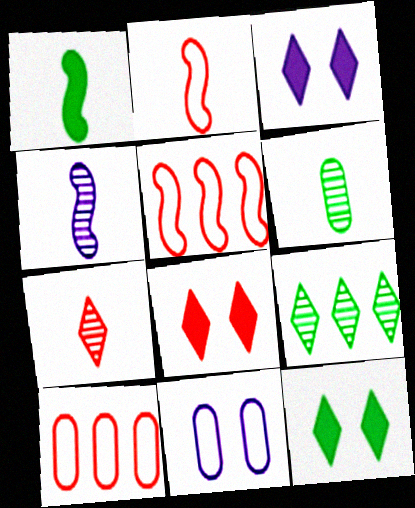[[1, 2, 4], 
[3, 5, 6], 
[3, 8, 12], 
[4, 6, 7], 
[4, 10, 12]]